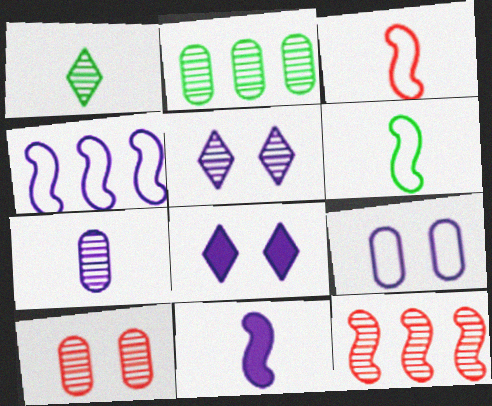[[2, 3, 8], 
[2, 7, 10], 
[4, 7, 8]]